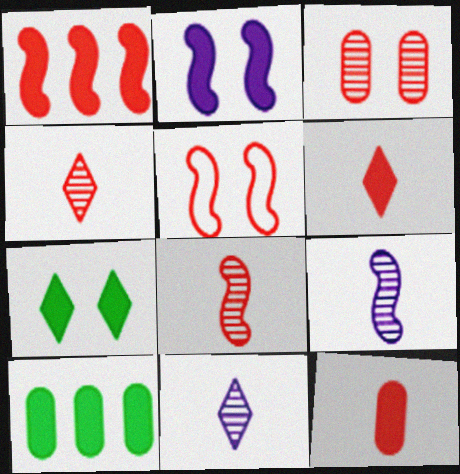[[1, 5, 8], 
[2, 6, 10], 
[5, 10, 11]]